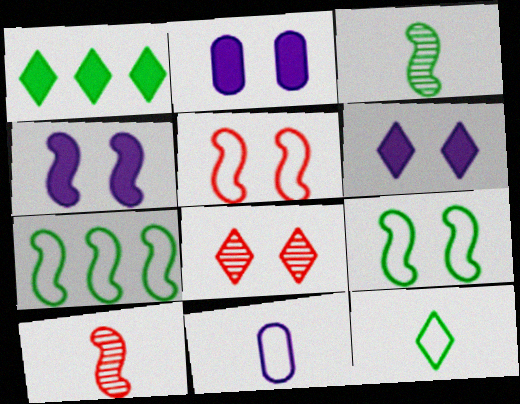[[2, 4, 6], 
[2, 8, 9], 
[4, 7, 10]]